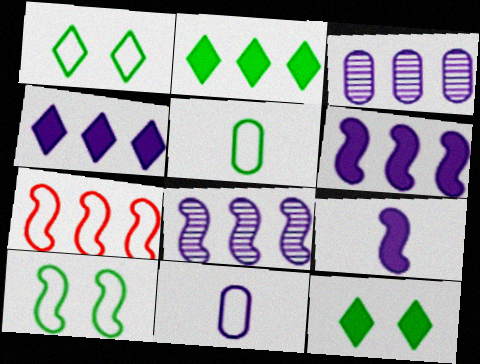[[1, 7, 11], 
[2, 3, 7]]